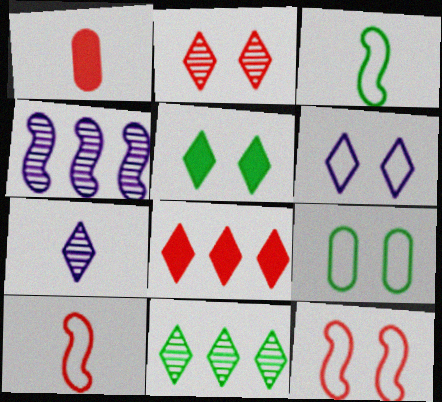[[1, 3, 7], 
[2, 5, 6], 
[2, 7, 11], 
[6, 9, 12]]